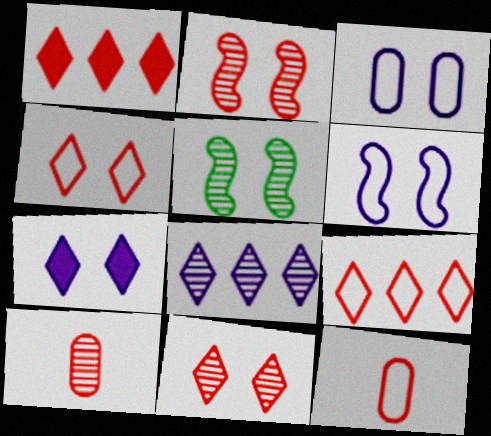[[1, 2, 12], 
[5, 8, 10]]